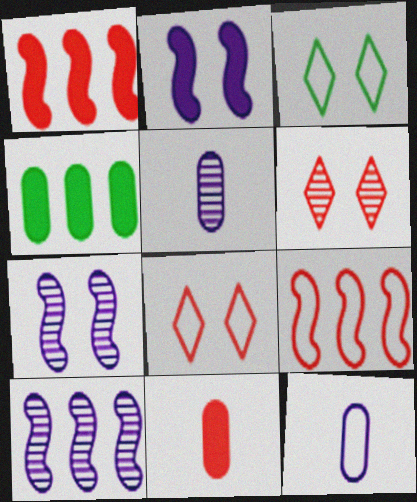[[1, 3, 5], 
[3, 9, 12], 
[3, 10, 11], 
[6, 9, 11]]